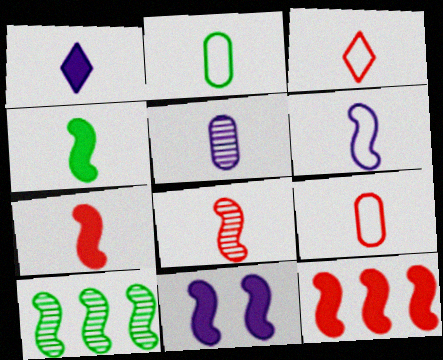[[1, 2, 8], 
[1, 5, 6], 
[2, 3, 6], 
[3, 4, 5], 
[4, 6, 8], 
[4, 11, 12]]